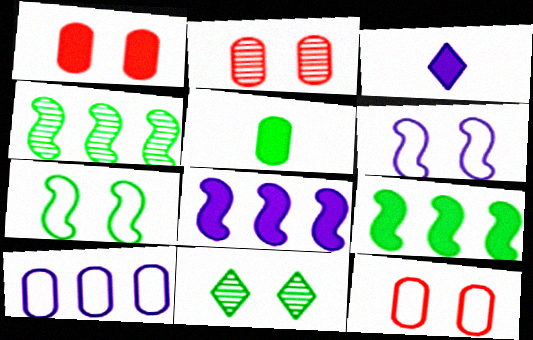[[1, 2, 12], 
[1, 3, 9], 
[1, 6, 11], 
[2, 5, 10], 
[3, 4, 12]]